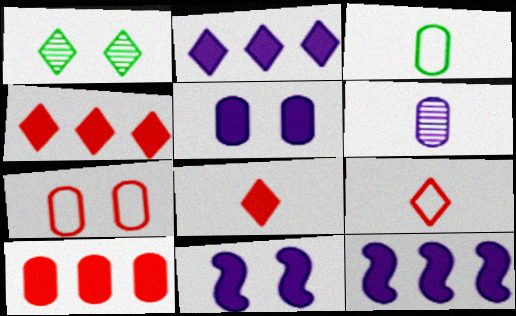[[1, 2, 9], 
[1, 7, 11]]